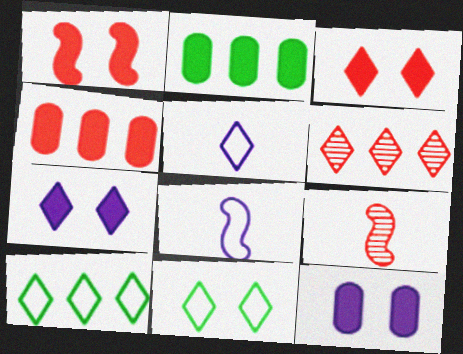[[9, 10, 12]]